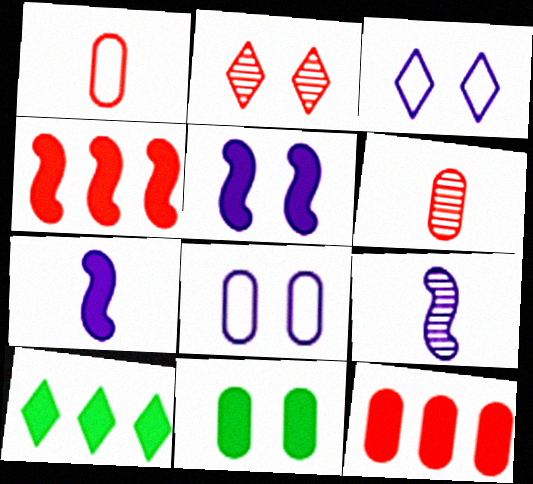[[1, 2, 4]]